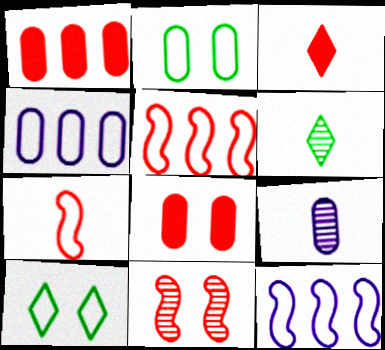[[1, 2, 9], 
[4, 7, 10], 
[6, 8, 12]]